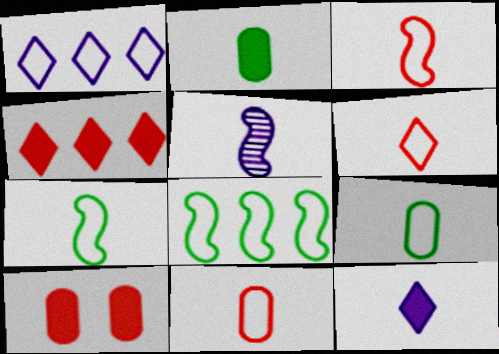[[2, 5, 6], 
[3, 6, 11]]